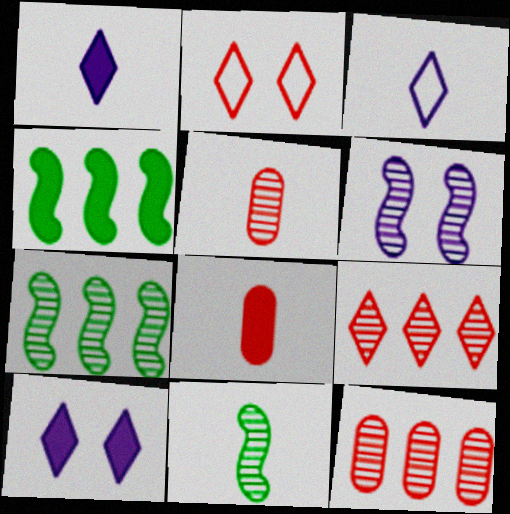[[3, 8, 11], 
[4, 8, 10]]